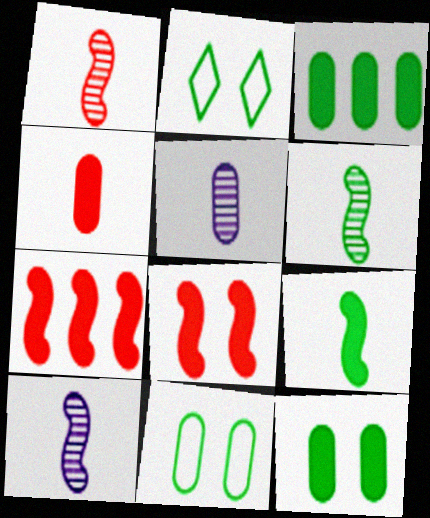[[1, 6, 10], 
[2, 3, 6], 
[2, 5, 7]]